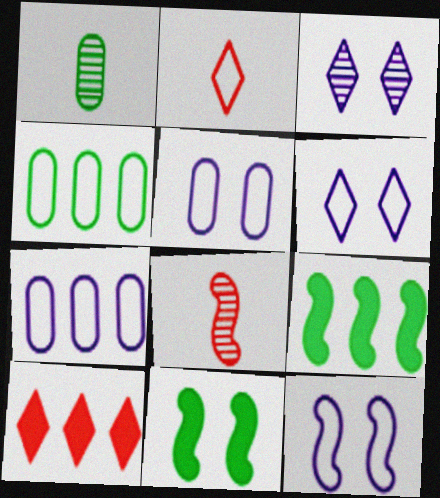[[1, 10, 12], 
[2, 4, 12], 
[5, 6, 12], 
[8, 9, 12]]